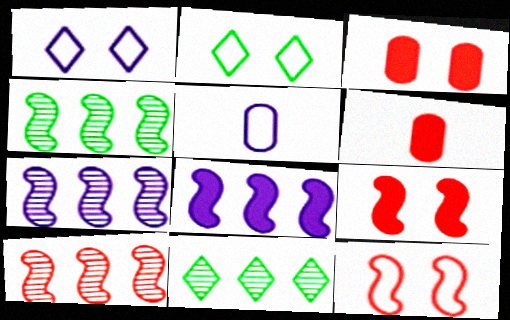[[1, 4, 6], 
[2, 6, 7], 
[4, 7, 10], 
[5, 9, 11]]